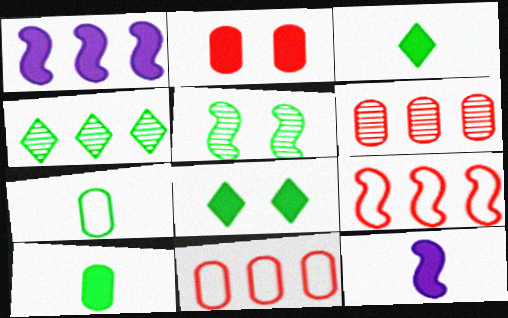[[1, 2, 3], 
[1, 4, 11], 
[5, 9, 12]]